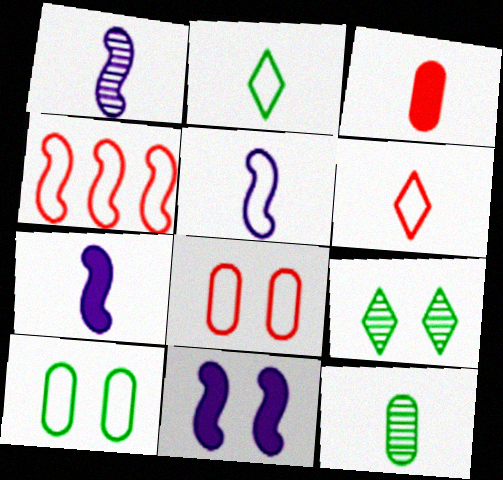[[1, 2, 3], 
[1, 5, 7], 
[4, 6, 8], 
[6, 7, 12], 
[8, 9, 11]]